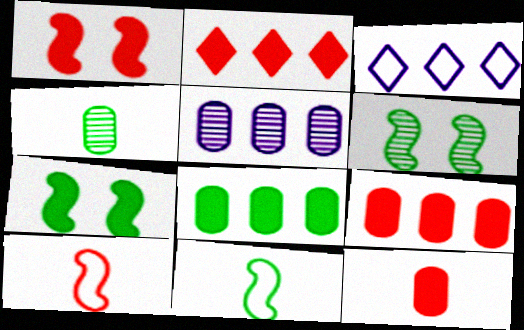[[1, 2, 12], 
[1, 3, 4], 
[3, 6, 12]]